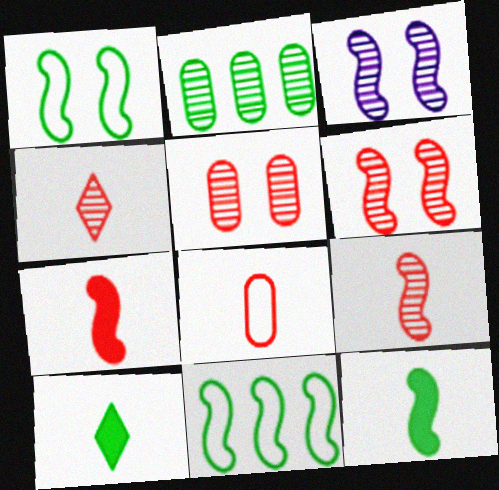[[1, 2, 10], 
[2, 3, 4], 
[3, 7, 11], 
[4, 7, 8]]